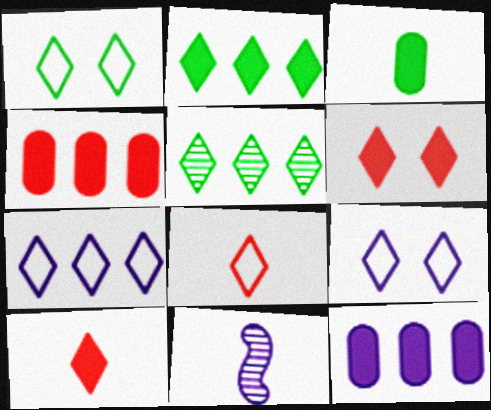[[1, 4, 11], 
[1, 7, 8], 
[3, 8, 11], 
[5, 9, 10], 
[9, 11, 12]]